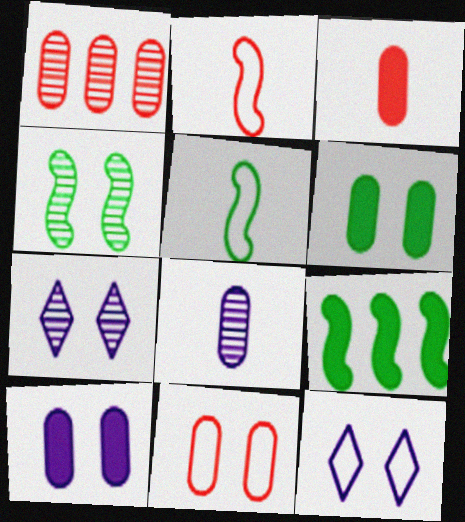[[1, 3, 11], 
[4, 5, 9]]